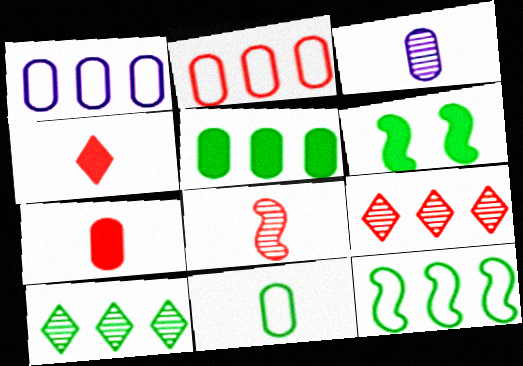[[3, 7, 11], 
[5, 10, 12], 
[6, 10, 11]]